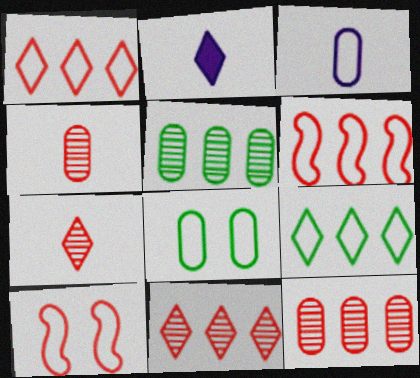[[2, 5, 10], 
[3, 9, 10]]